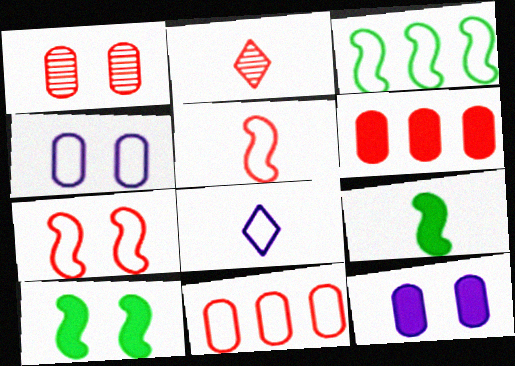[[2, 3, 12], 
[2, 6, 7]]